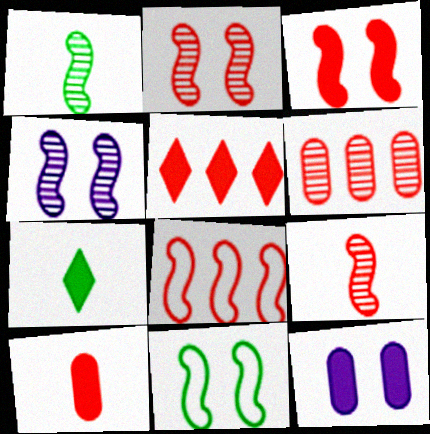[[3, 4, 11], 
[3, 5, 10], 
[3, 8, 9], 
[5, 6, 8]]